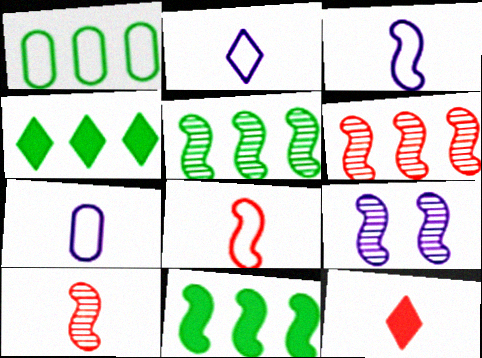[[1, 4, 5], 
[1, 9, 12], 
[2, 3, 7], 
[5, 9, 10], 
[8, 9, 11]]